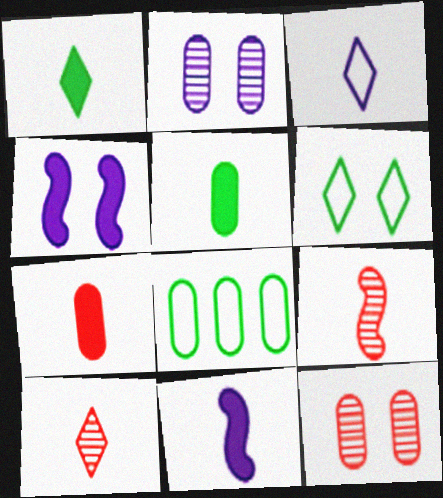[[1, 3, 10], 
[1, 7, 11], 
[2, 7, 8], 
[3, 5, 9], 
[4, 6, 12], 
[4, 8, 10]]